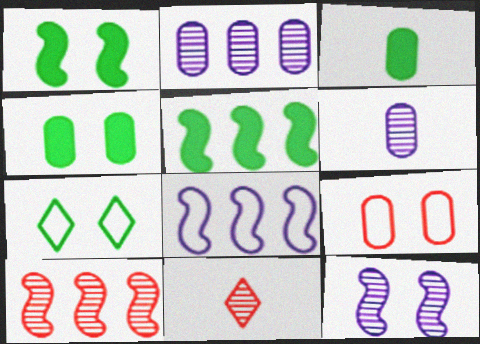[[2, 3, 9], 
[4, 8, 11], 
[5, 8, 10]]